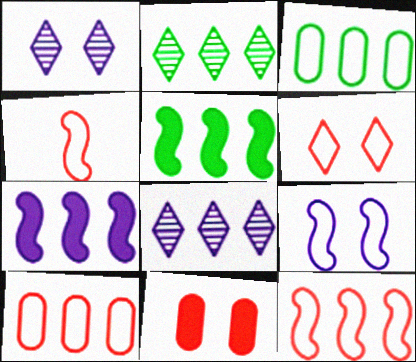[[2, 3, 5], 
[2, 7, 10], 
[4, 6, 10], 
[5, 8, 10]]